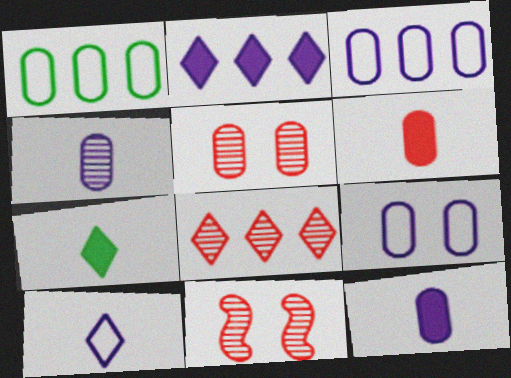[[1, 5, 12], 
[3, 7, 11]]